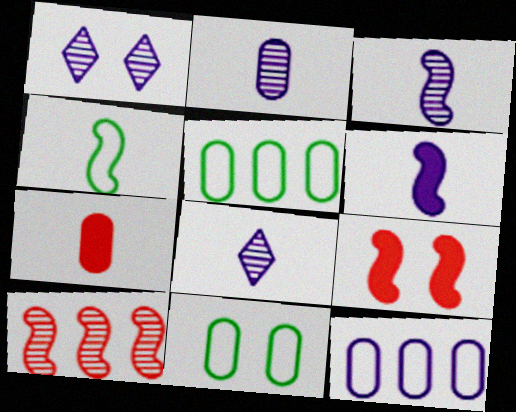[[1, 6, 12], 
[1, 9, 11], 
[2, 3, 8], 
[4, 7, 8], 
[5, 8, 9]]